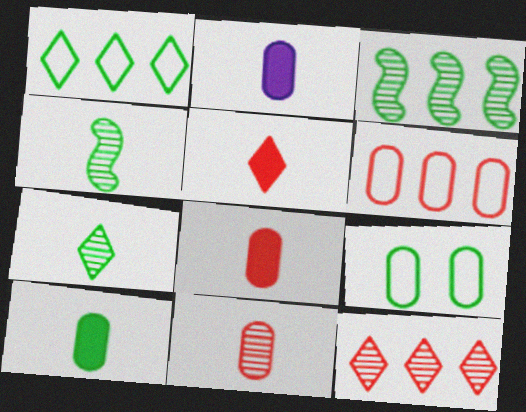[[2, 8, 10]]